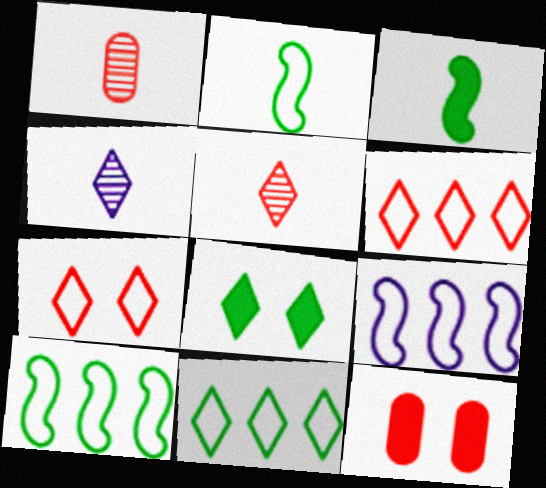[[1, 8, 9], 
[4, 6, 8], 
[4, 10, 12]]